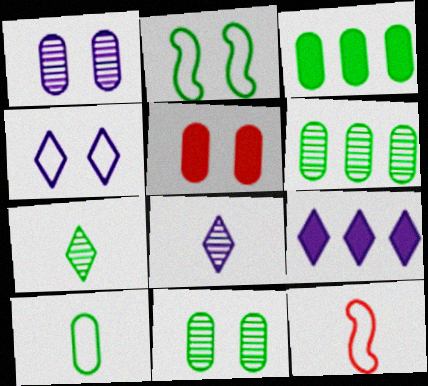[[2, 3, 7], 
[3, 10, 11], 
[4, 8, 9], 
[9, 11, 12]]